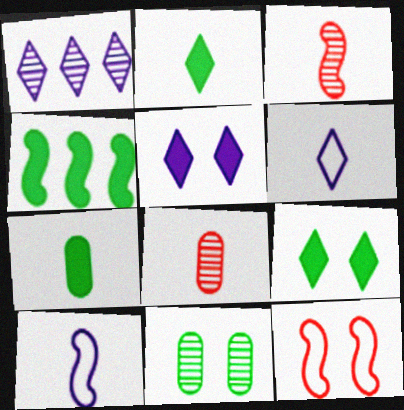[[1, 3, 11], 
[1, 5, 6], 
[1, 7, 12], 
[2, 8, 10], 
[3, 6, 7], 
[4, 7, 9], 
[5, 11, 12]]